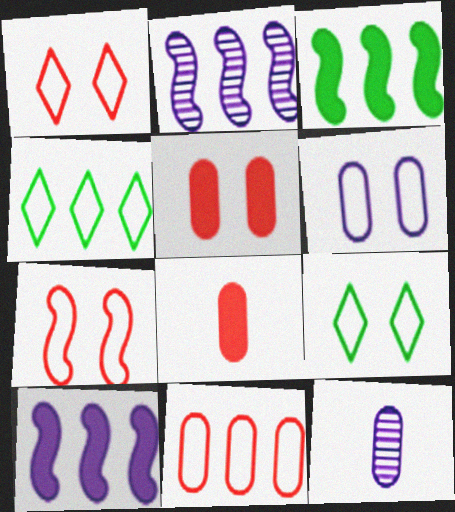[[1, 3, 12], 
[2, 8, 9], 
[6, 7, 9]]